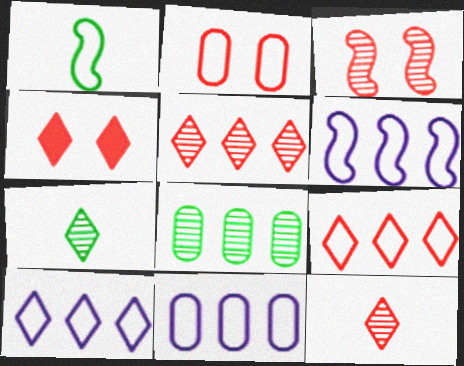[[1, 2, 10], 
[2, 3, 4], 
[4, 7, 10], 
[4, 9, 12], 
[6, 10, 11]]